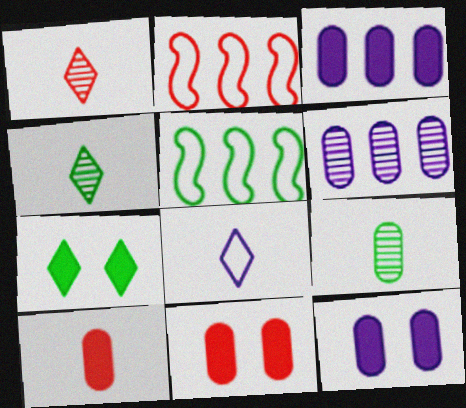[[1, 2, 11], 
[1, 5, 12], 
[2, 4, 12], 
[5, 7, 9]]